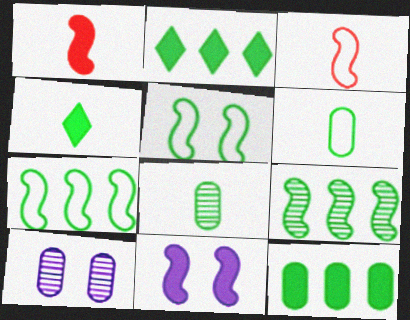[[2, 3, 10], 
[2, 5, 8], 
[3, 9, 11]]